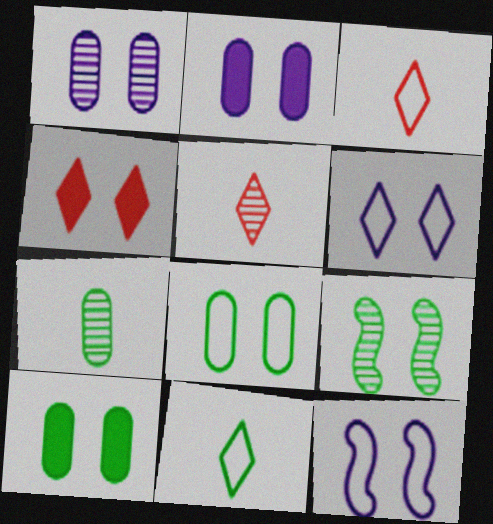[]